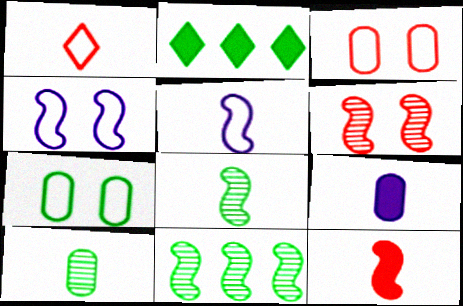[[1, 8, 9], 
[2, 7, 8], 
[4, 11, 12], 
[5, 8, 12]]